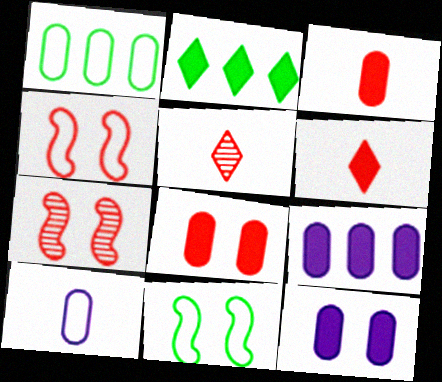[[2, 7, 10], 
[5, 9, 11]]